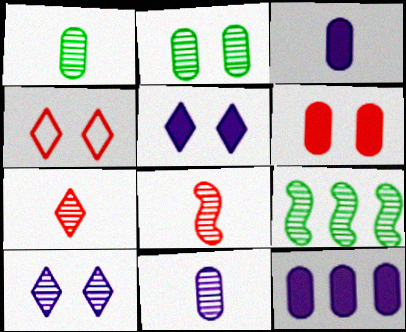[[3, 4, 9]]